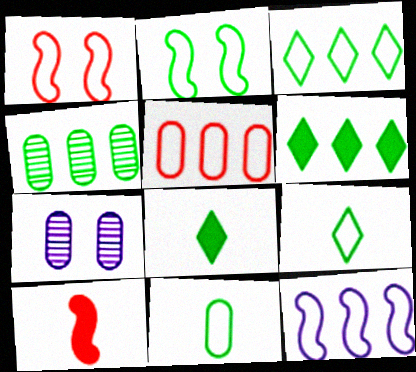[[2, 3, 11], 
[2, 4, 8], 
[3, 5, 12], 
[3, 7, 10]]